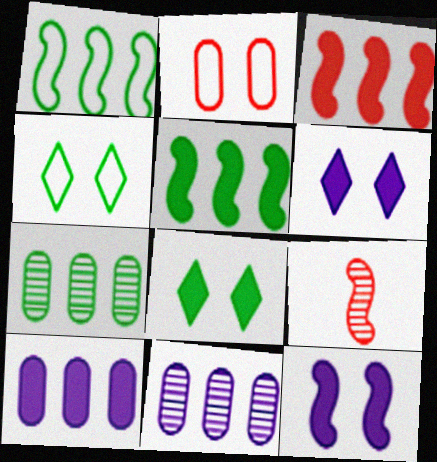[[1, 9, 12], 
[4, 9, 10]]